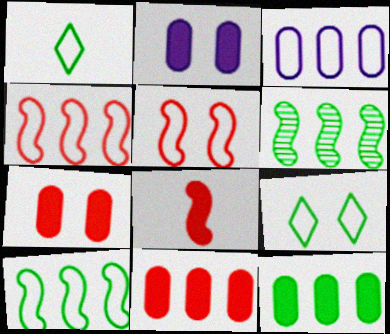[[1, 3, 5]]